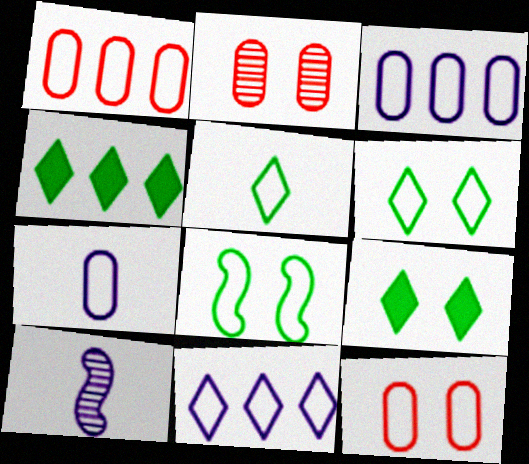[[1, 9, 10], 
[4, 10, 12]]